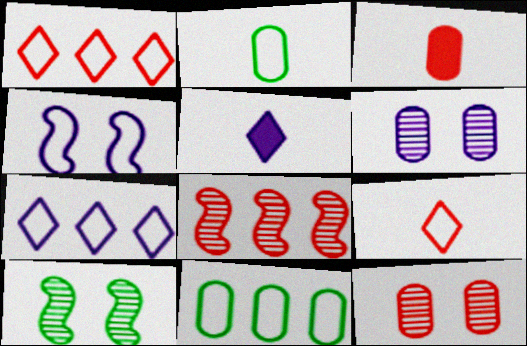[[1, 2, 4], 
[3, 6, 11], 
[3, 7, 10], 
[4, 9, 11]]